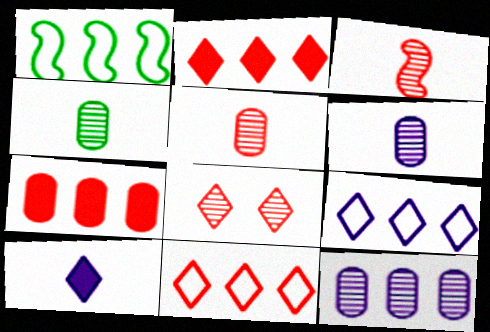[[1, 2, 12], 
[4, 5, 6]]